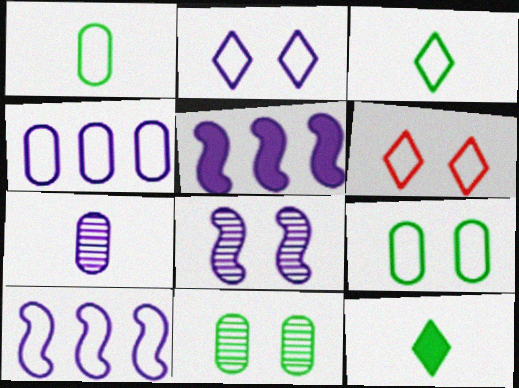[[1, 6, 10], 
[2, 5, 7]]